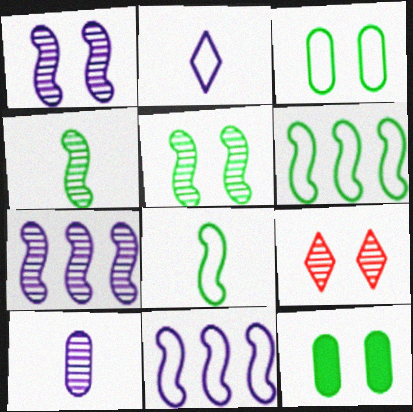[]